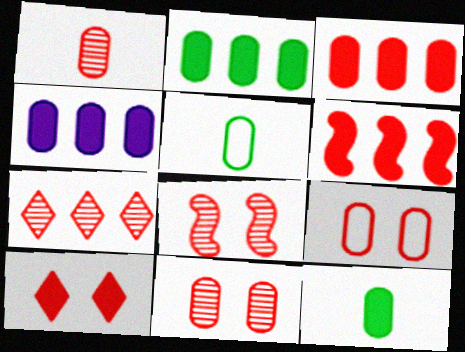[[1, 3, 9], 
[1, 7, 8], 
[2, 3, 4], 
[4, 5, 11], 
[8, 9, 10]]